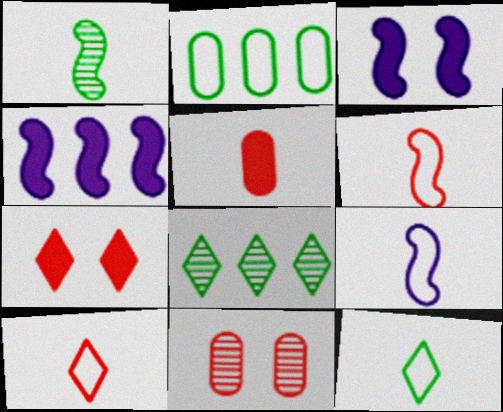[[4, 11, 12]]